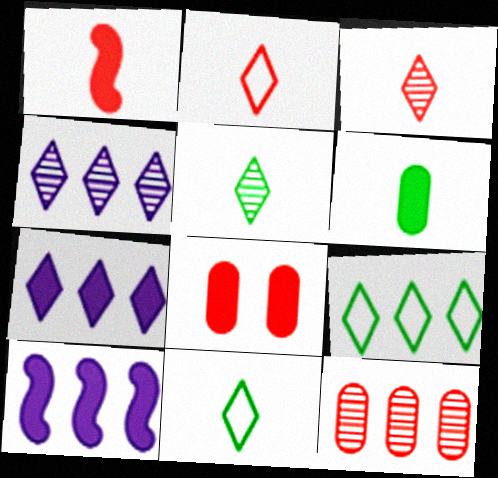[[9, 10, 12]]